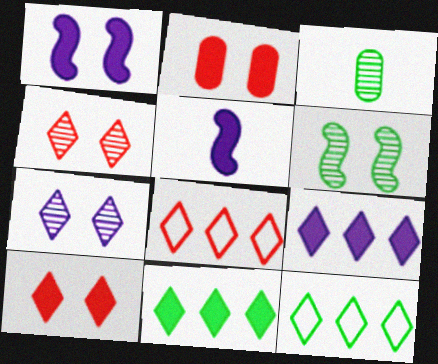[[1, 3, 8], 
[2, 5, 11]]